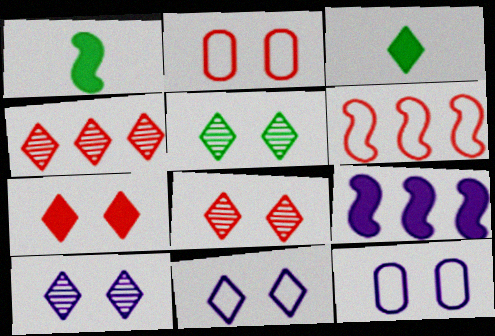[[1, 4, 12], 
[3, 4, 11], 
[5, 7, 11], 
[5, 8, 10]]